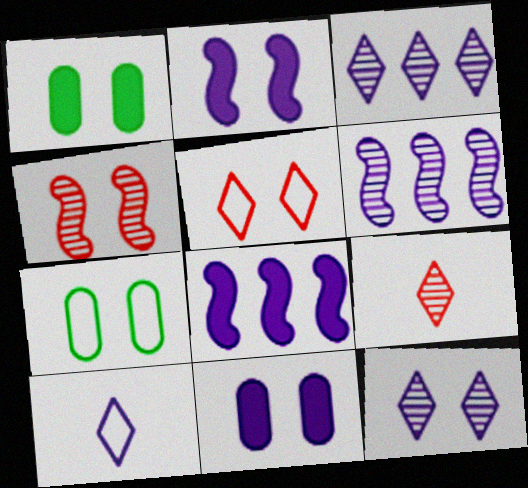[[6, 10, 11], 
[7, 8, 9]]